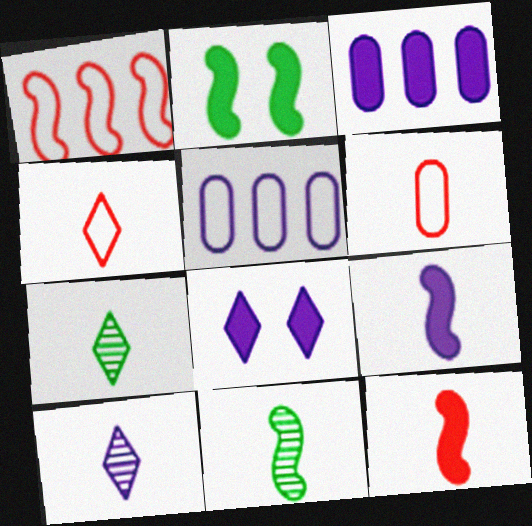[[3, 8, 9], 
[6, 7, 9]]